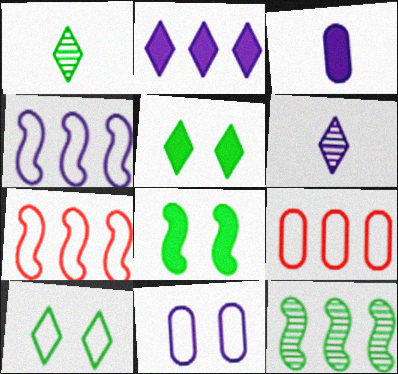[[2, 9, 12], 
[6, 8, 9]]